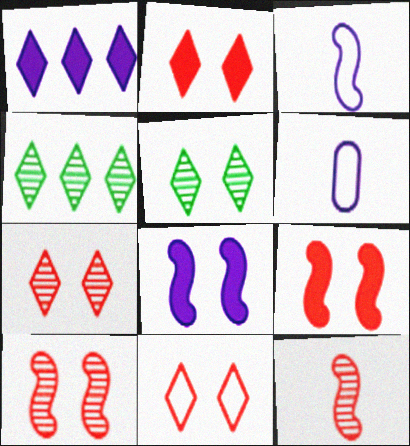[[2, 7, 11], 
[4, 6, 9]]